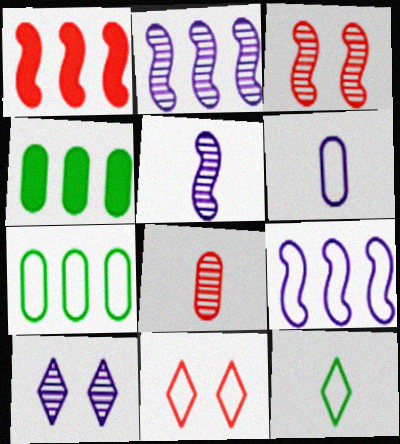[[1, 8, 11], 
[4, 5, 11]]